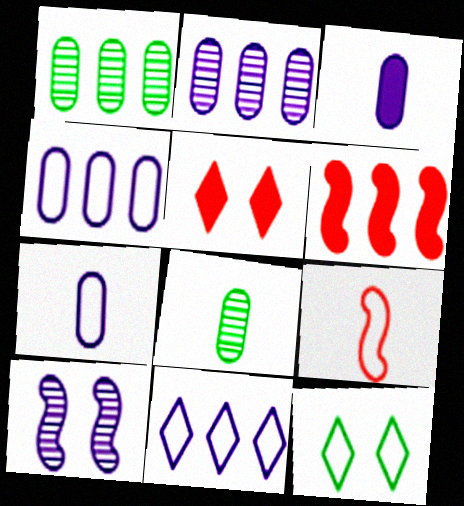[[1, 6, 11], 
[3, 10, 11], 
[4, 9, 12]]